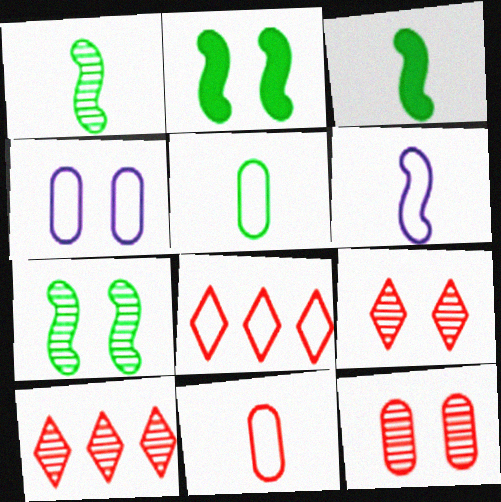[[2, 4, 9], 
[3, 4, 10]]